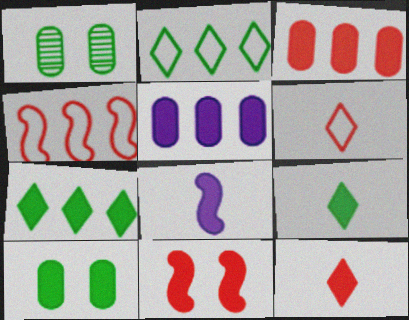[[3, 11, 12], 
[5, 9, 11]]